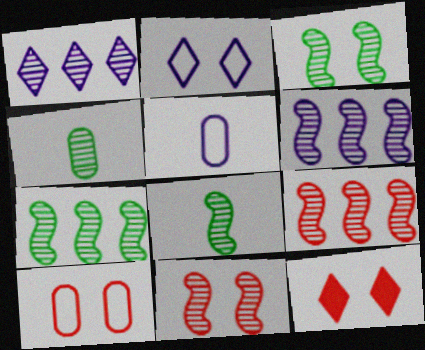[[1, 4, 11], 
[3, 7, 8], 
[5, 7, 12], 
[6, 7, 9], 
[6, 8, 11], 
[10, 11, 12]]